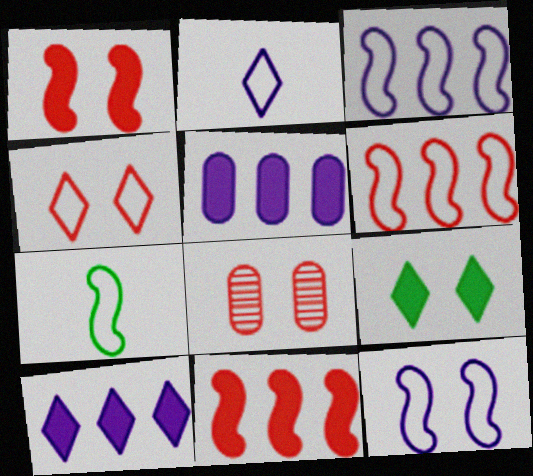[[1, 4, 8], 
[6, 7, 12], 
[7, 8, 10], 
[8, 9, 12]]